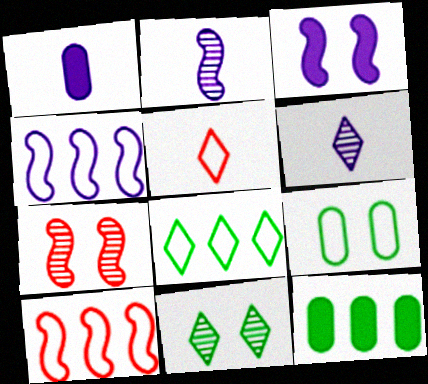[[1, 7, 8], 
[1, 10, 11], 
[2, 3, 4], 
[4, 5, 9]]